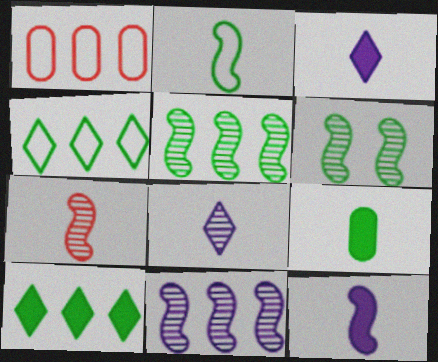[[1, 3, 6], 
[1, 10, 11], 
[2, 7, 12], 
[4, 6, 9], 
[6, 7, 11]]